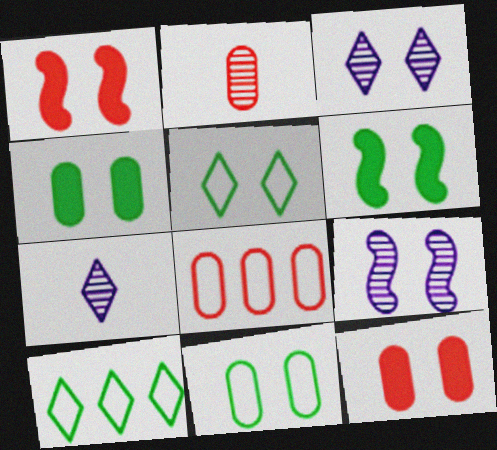[[1, 3, 11], 
[2, 8, 12], 
[5, 9, 12], 
[6, 7, 8]]